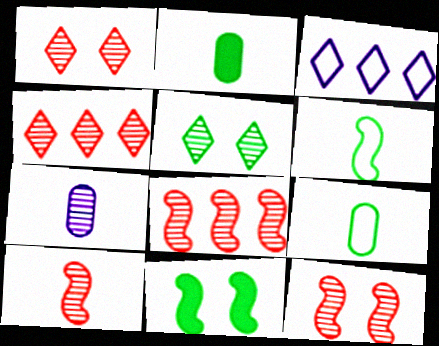[[2, 3, 12], 
[5, 7, 8], 
[8, 10, 12]]